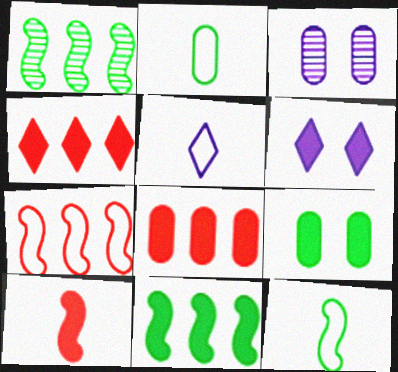[[2, 3, 8], 
[3, 4, 12]]